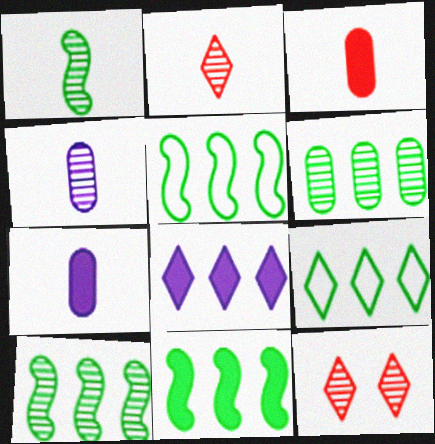[[1, 2, 4], 
[4, 10, 12], 
[5, 7, 12], 
[5, 10, 11], 
[6, 9, 11]]